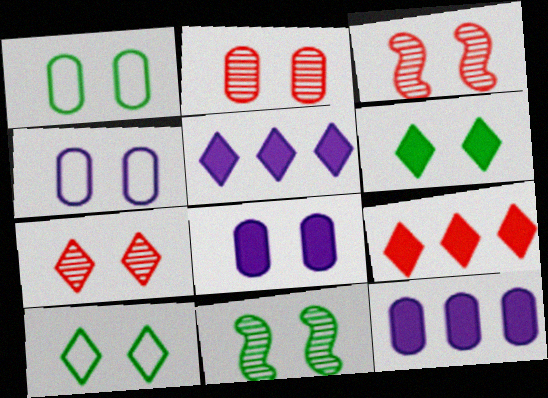[[1, 2, 8], 
[1, 6, 11], 
[2, 3, 7], 
[3, 4, 6], 
[3, 8, 10]]